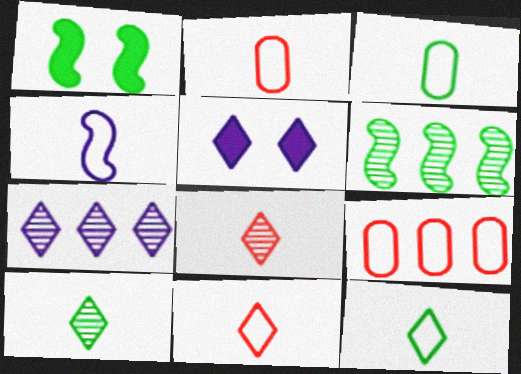[[1, 2, 7], 
[2, 4, 12], 
[2, 5, 6], 
[3, 4, 11]]